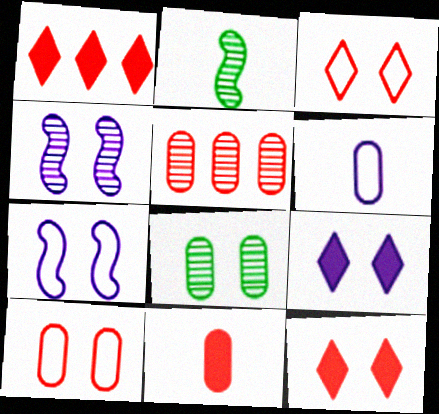[[5, 10, 11], 
[7, 8, 12]]